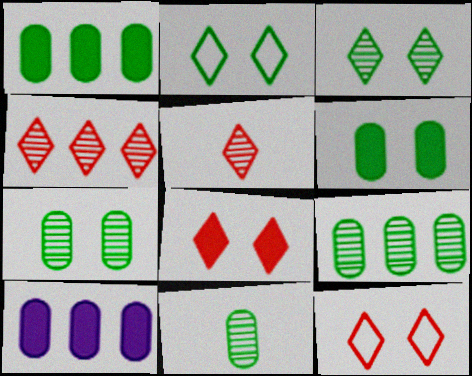[[7, 9, 11]]